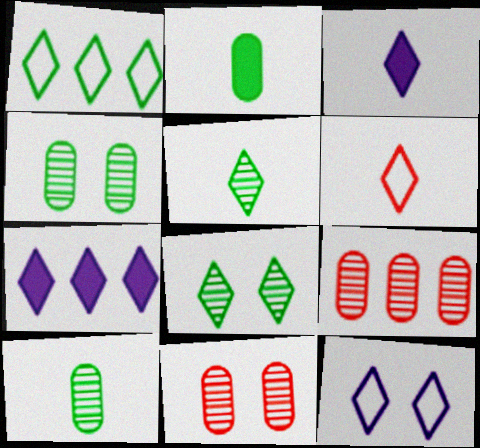[[1, 6, 12], 
[3, 5, 6], 
[6, 7, 8]]